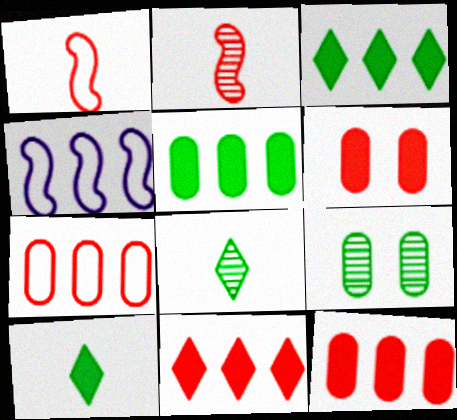[[4, 6, 8]]